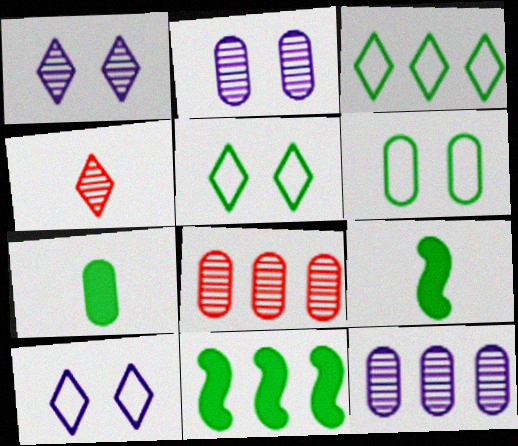[[8, 9, 10]]